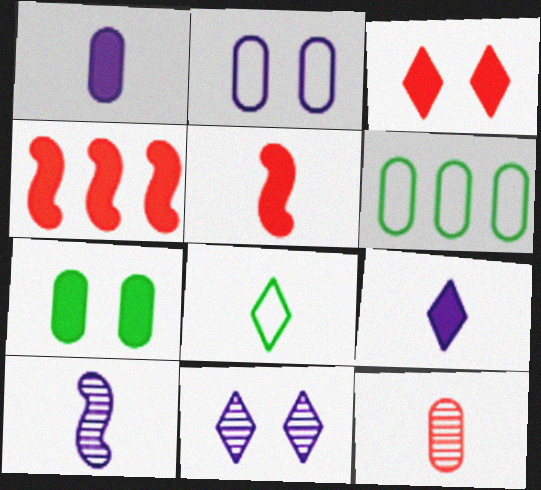[[3, 6, 10], 
[4, 7, 9], 
[5, 6, 11]]